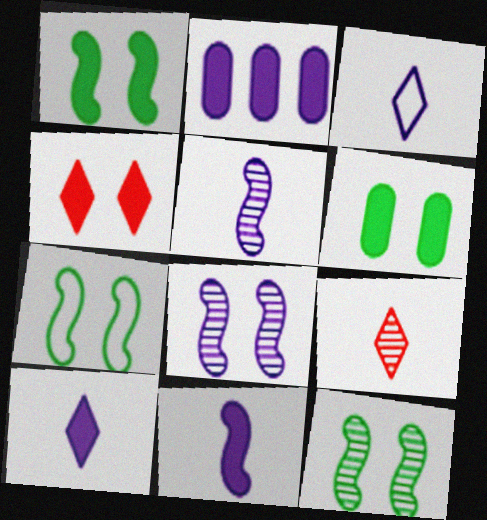[[1, 7, 12], 
[2, 3, 8], 
[2, 7, 9]]